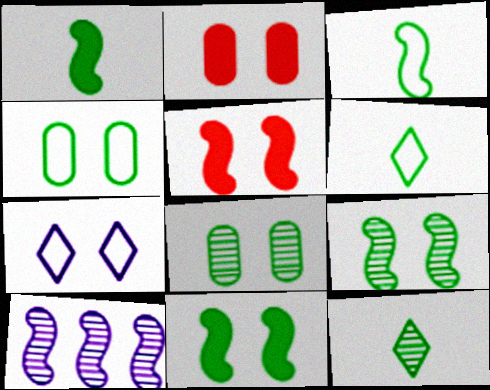[[2, 6, 10], 
[2, 7, 9], 
[3, 5, 10], 
[5, 7, 8]]